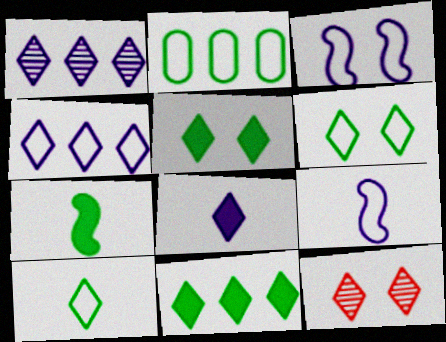[]